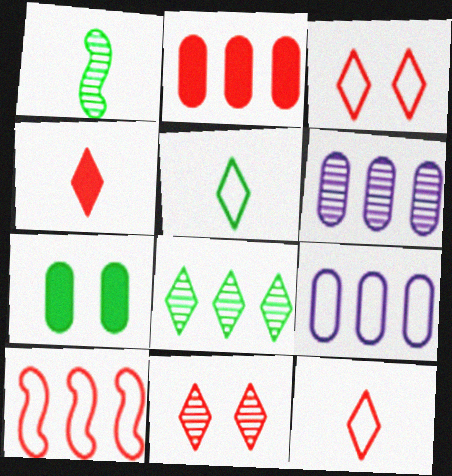[[1, 6, 11]]